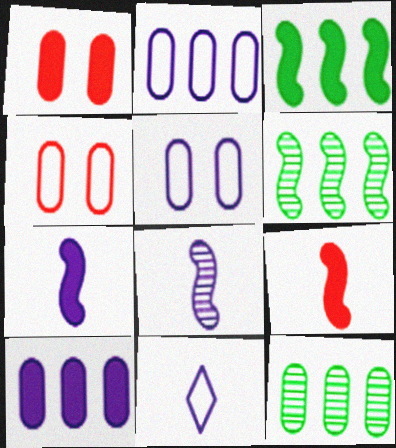[[1, 6, 11]]